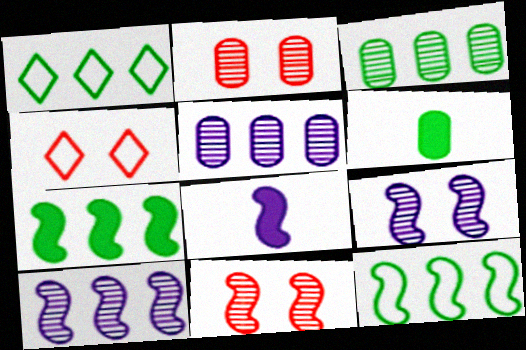[[1, 2, 8], 
[1, 3, 7], 
[3, 4, 8], 
[4, 6, 10], 
[8, 11, 12]]